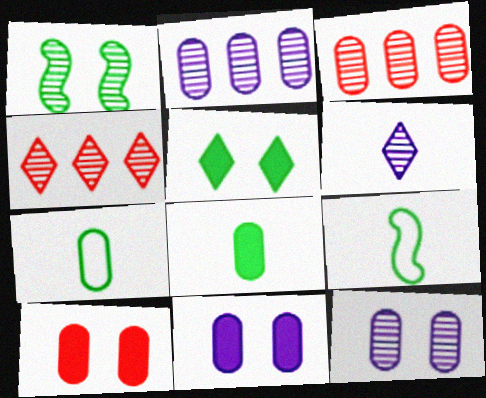[[1, 3, 6], 
[2, 7, 10], 
[3, 7, 11], 
[4, 9, 11]]